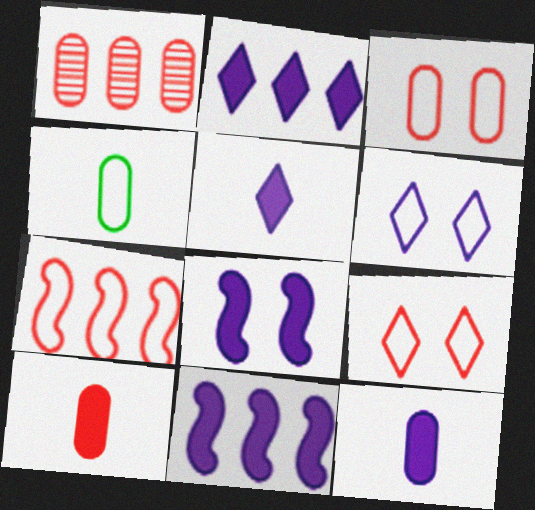[[1, 3, 10], 
[2, 8, 12], 
[4, 6, 7]]